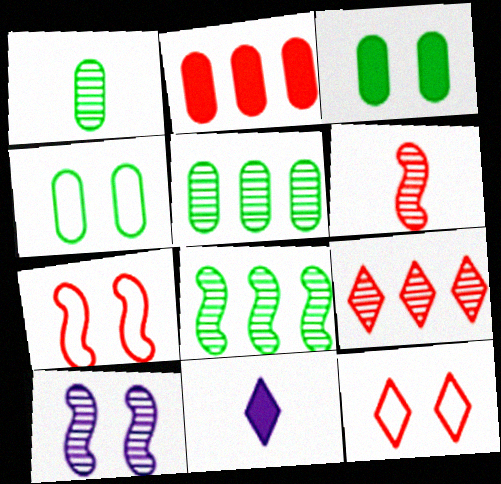[[1, 9, 10], 
[2, 6, 12], 
[3, 10, 12], 
[5, 7, 11], 
[6, 8, 10]]